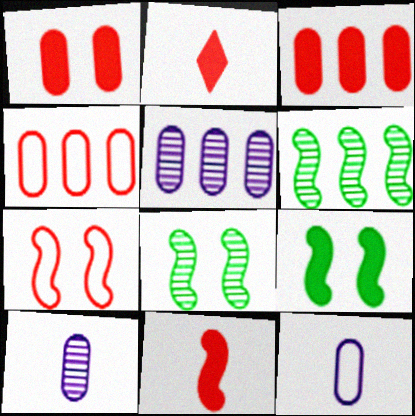[]